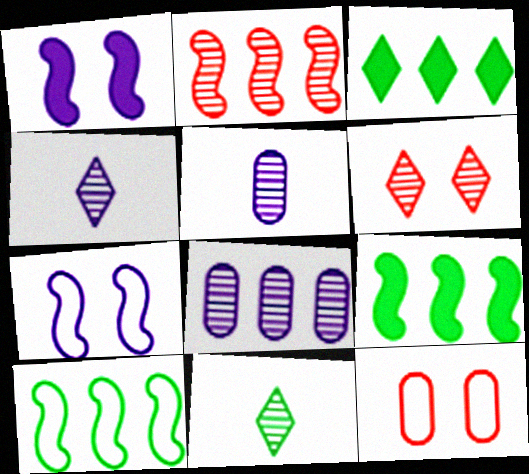[[4, 9, 12]]